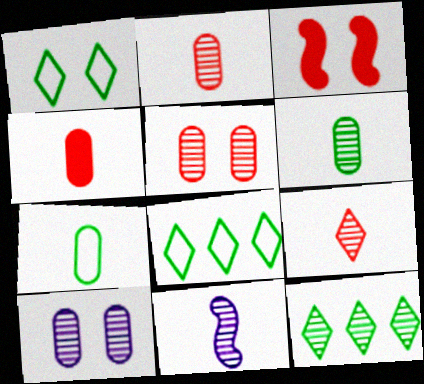[[1, 3, 10], 
[5, 11, 12], 
[6, 9, 11]]